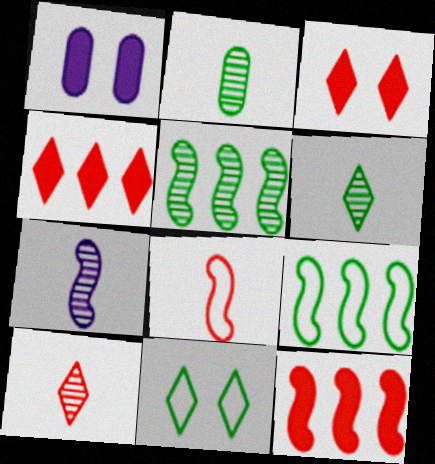[[1, 9, 10], 
[2, 7, 10]]